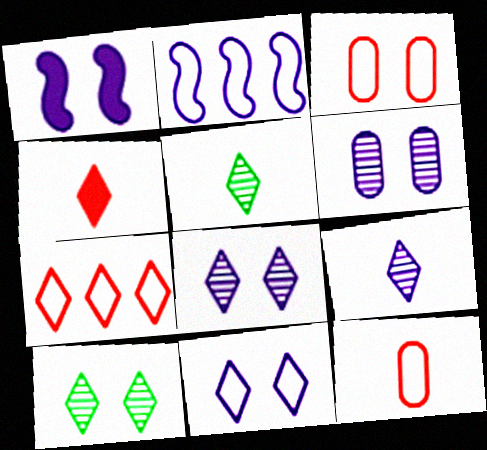[[1, 3, 10], 
[1, 6, 11]]